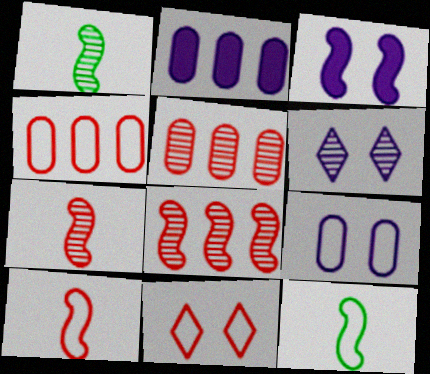[[1, 2, 11], 
[1, 5, 6], 
[3, 6, 9], 
[3, 8, 12], 
[4, 10, 11]]